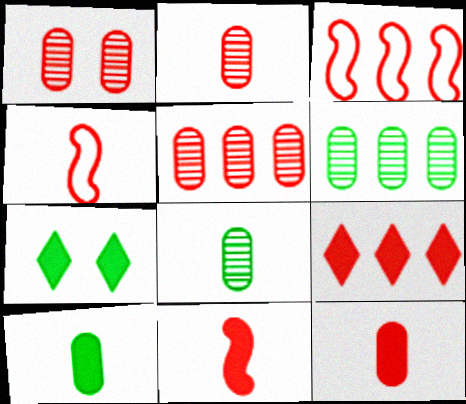[[1, 2, 5], 
[1, 4, 9], 
[3, 5, 9]]